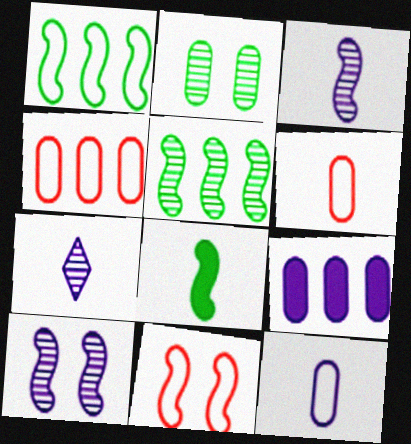[[2, 6, 9], 
[6, 7, 8]]